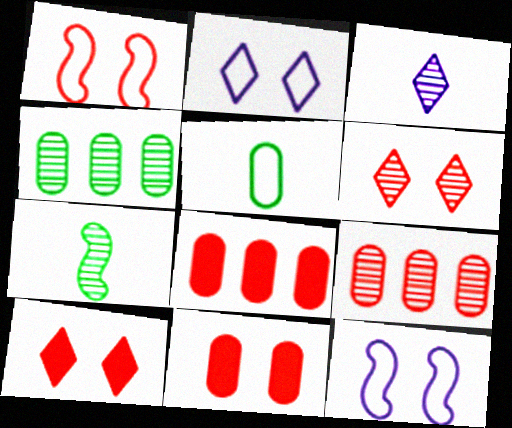[[1, 6, 11], 
[2, 7, 8]]